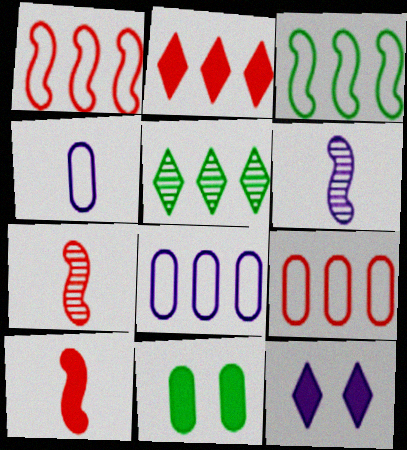[[6, 8, 12]]